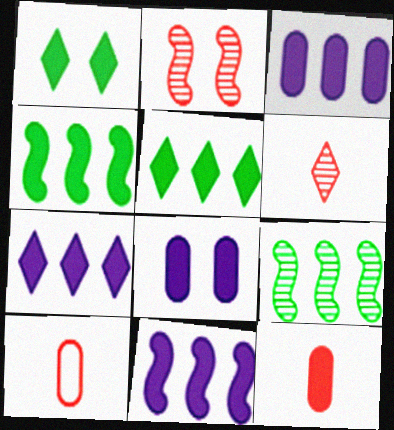[[1, 11, 12], 
[3, 7, 11]]